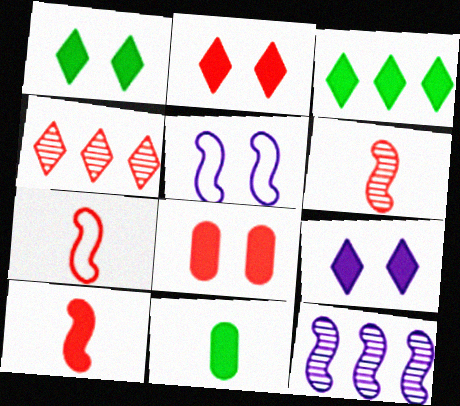[[1, 2, 9], 
[4, 5, 11], 
[4, 7, 8], 
[6, 7, 10]]